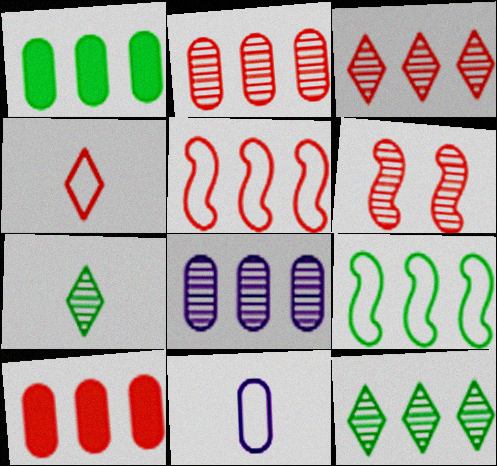[[1, 9, 12], 
[3, 5, 10], 
[4, 6, 10], 
[6, 7, 8]]